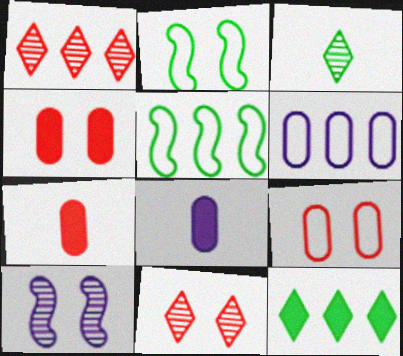[[1, 2, 8], 
[5, 8, 11]]